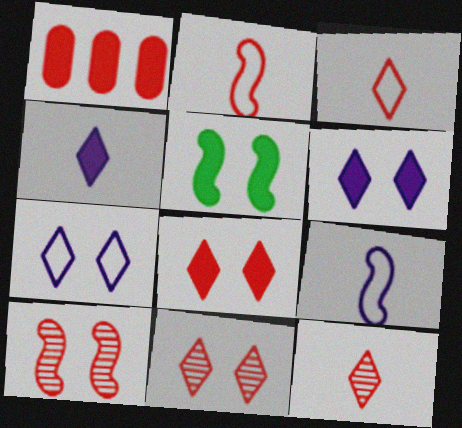[[1, 2, 11], 
[1, 3, 10], 
[1, 4, 5]]